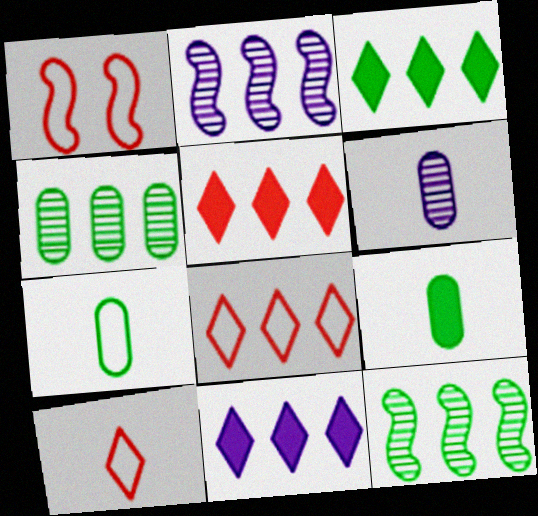[[1, 3, 6], 
[3, 5, 11]]